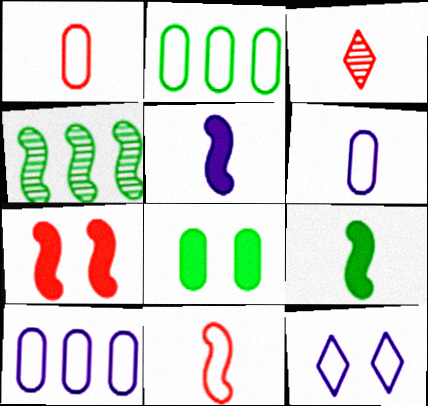[[2, 11, 12], 
[3, 6, 9]]